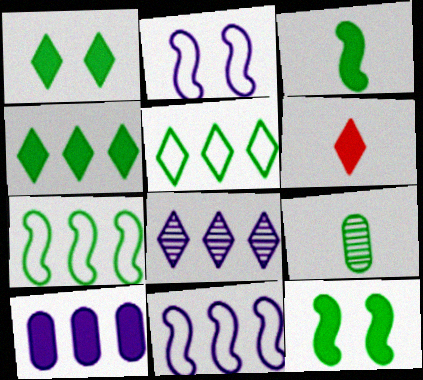[[1, 7, 9], 
[5, 9, 12], 
[6, 10, 12], 
[8, 10, 11]]